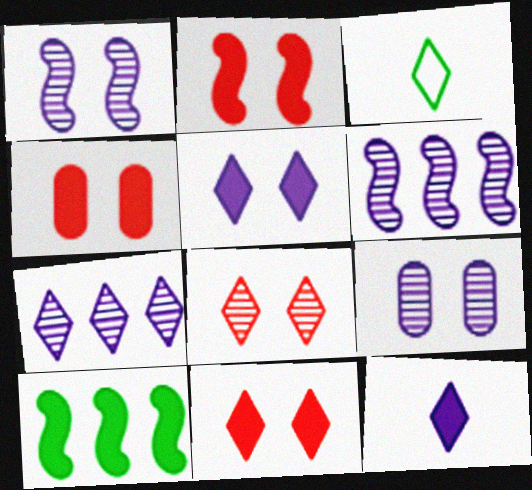[[2, 4, 11], 
[3, 4, 6], 
[3, 7, 11], 
[4, 10, 12]]